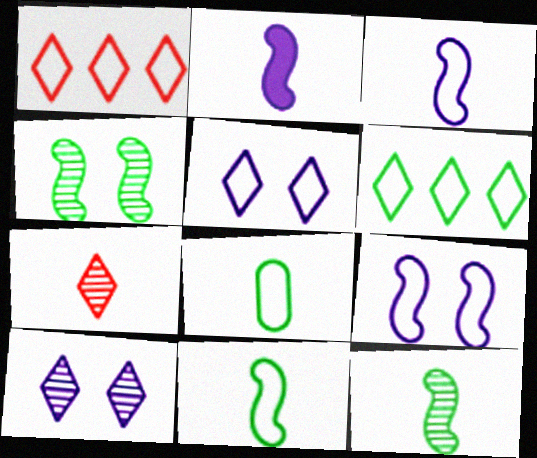[[1, 8, 9], 
[2, 7, 8]]